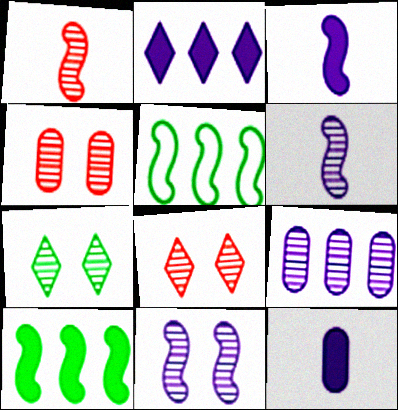[[1, 7, 9], 
[4, 7, 11], 
[5, 8, 12]]